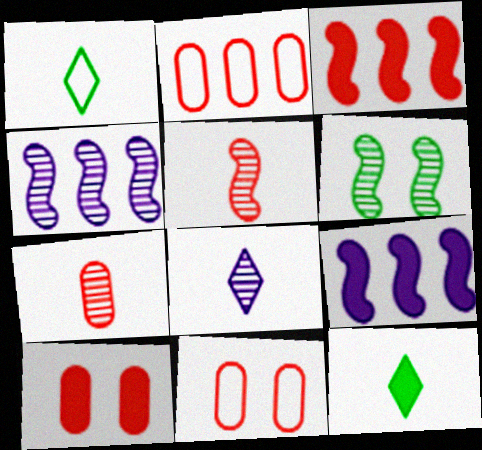[[1, 4, 10], 
[2, 7, 10], 
[4, 5, 6], 
[4, 11, 12], 
[9, 10, 12]]